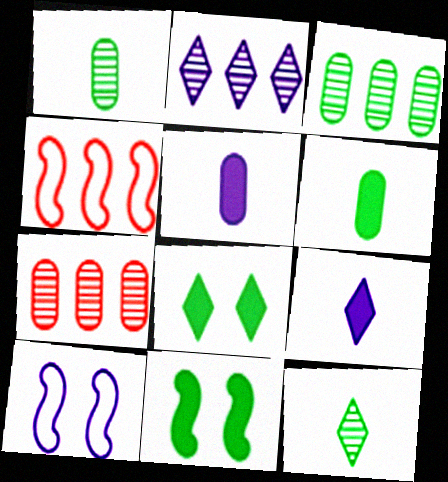[[2, 5, 10]]